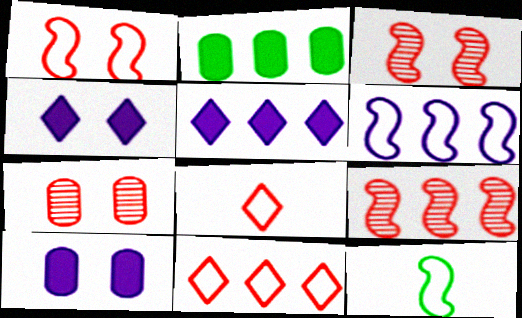[[1, 6, 12], 
[5, 7, 12]]